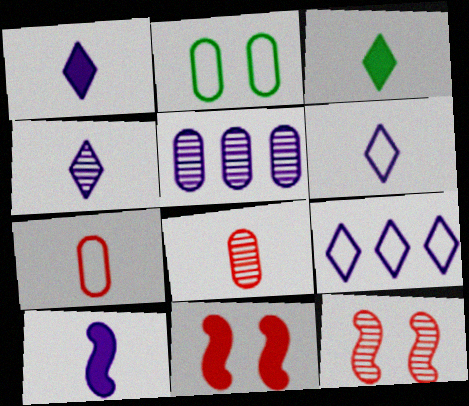[[1, 4, 6]]